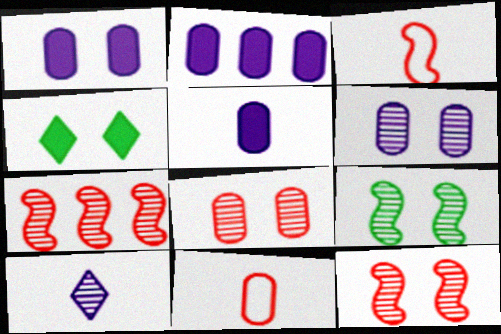[[1, 2, 5]]